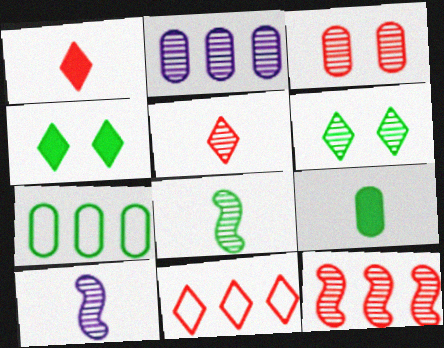[[3, 5, 12], 
[4, 7, 8]]